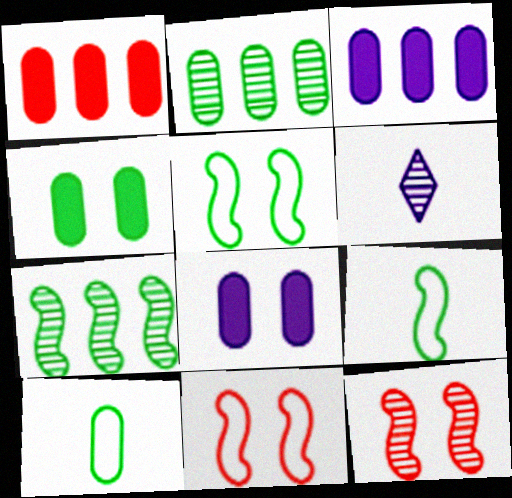[[1, 5, 6], 
[2, 4, 10], 
[2, 6, 12]]